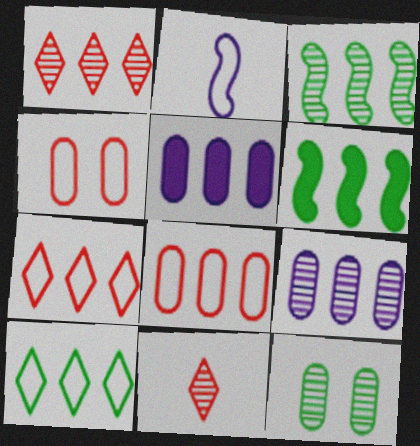[[1, 3, 9], 
[2, 4, 10], 
[3, 5, 7], 
[6, 7, 9]]